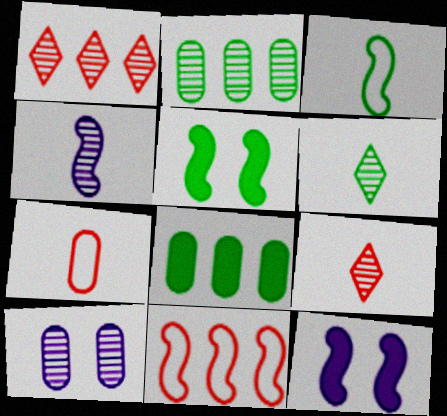[[4, 5, 11], 
[7, 8, 10]]